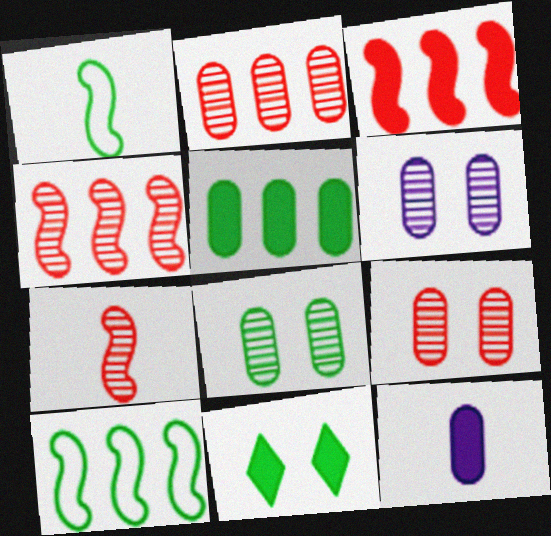[[3, 11, 12], 
[6, 8, 9]]